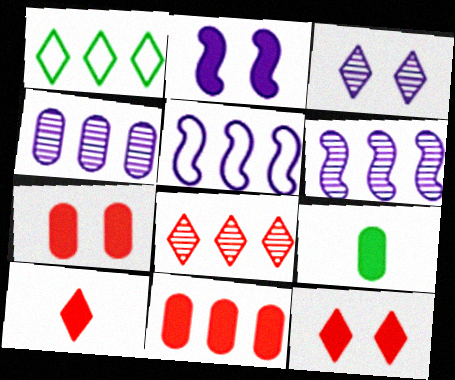[[1, 3, 10], 
[1, 6, 11]]